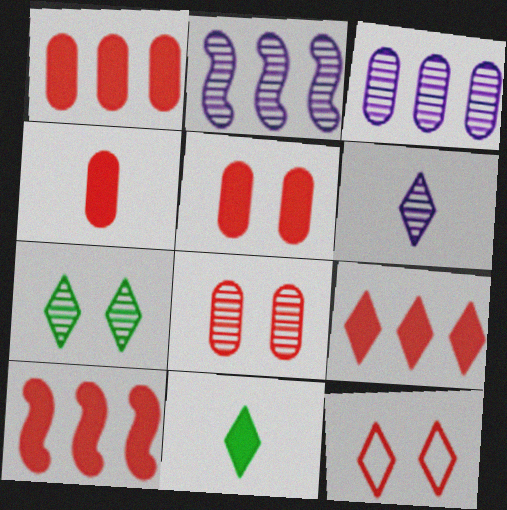[[1, 4, 5], 
[1, 9, 10]]